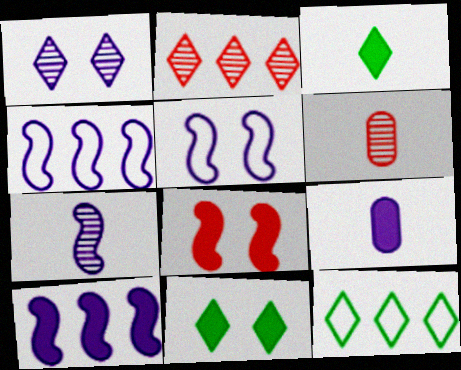[[1, 4, 9], 
[4, 6, 11], 
[5, 7, 10]]